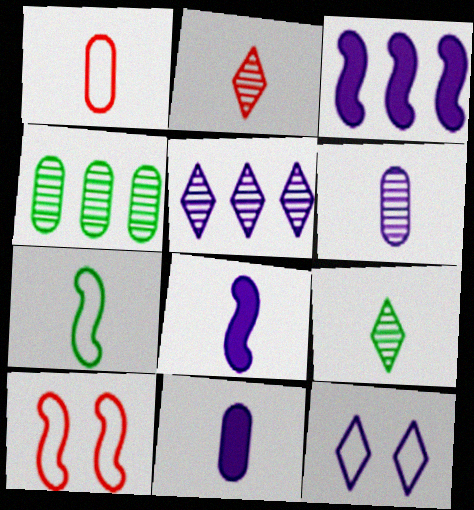[[1, 8, 9], 
[2, 7, 11], 
[3, 6, 12]]